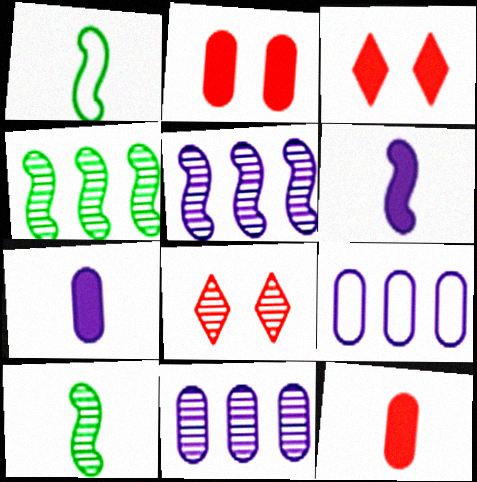[[1, 3, 11], 
[3, 9, 10], 
[8, 10, 11]]